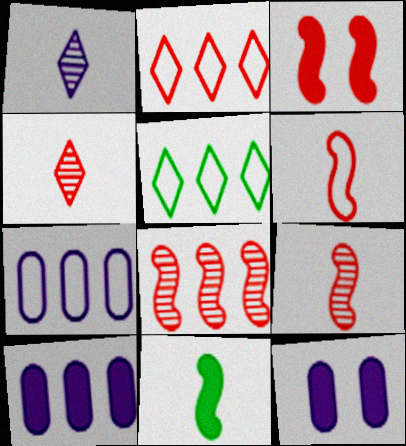[[3, 6, 8], 
[5, 8, 10], 
[5, 9, 12]]